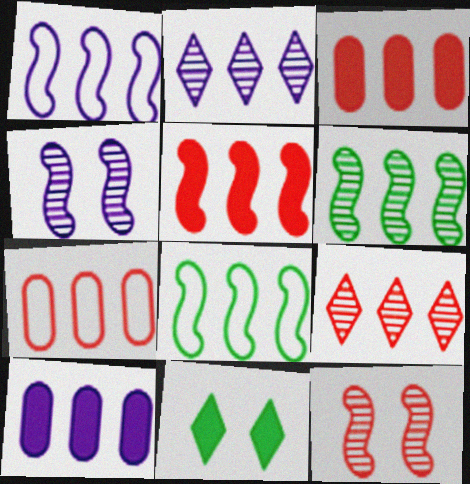[[1, 2, 10], 
[1, 5, 6], 
[2, 3, 8], 
[5, 7, 9], 
[8, 9, 10]]